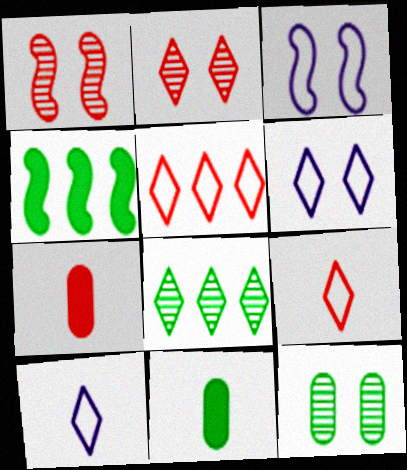[[1, 5, 7], 
[3, 7, 8]]